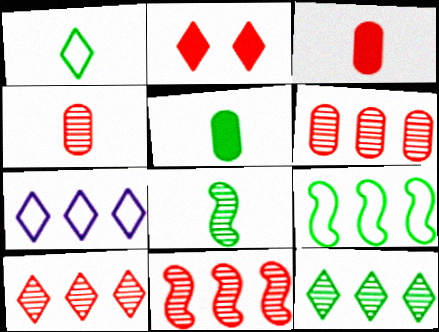[[1, 5, 8], 
[6, 10, 11]]